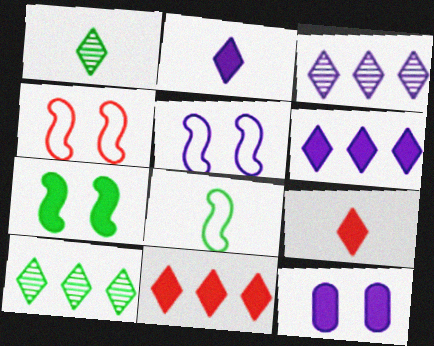[]